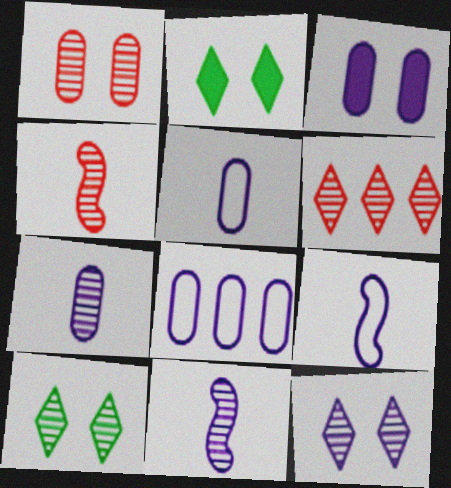[[1, 4, 6], 
[2, 4, 8], 
[3, 7, 8]]